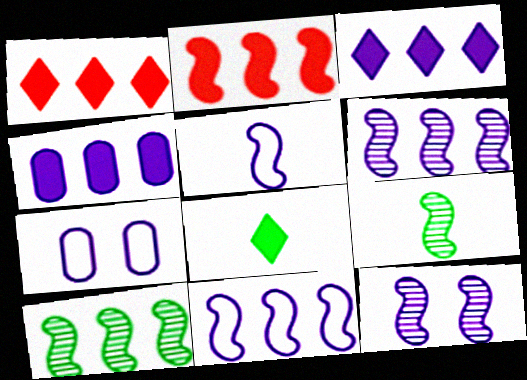[[1, 7, 9], 
[2, 10, 11]]